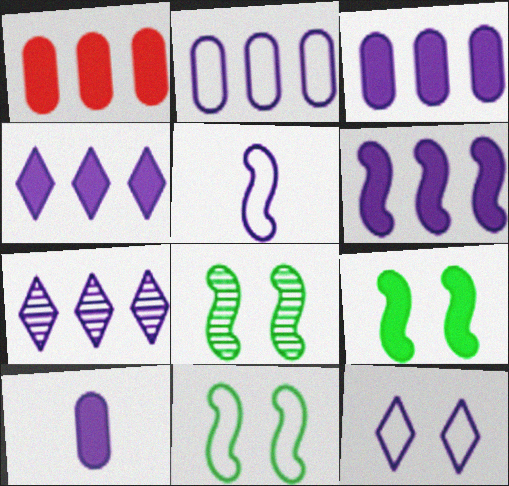[[2, 5, 12], 
[2, 6, 7], 
[3, 4, 6], 
[8, 9, 11]]